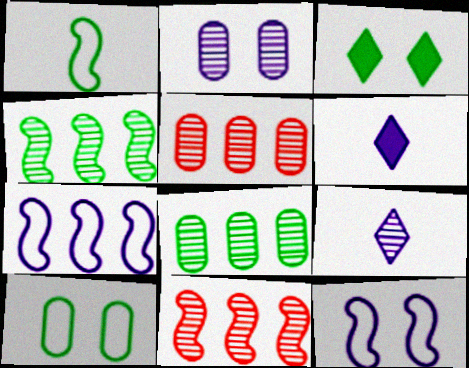[[1, 3, 8], 
[2, 6, 7], 
[6, 10, 11]]